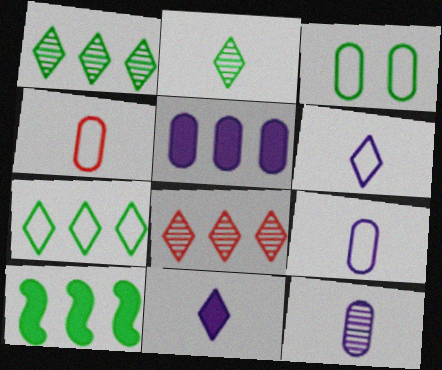[[2, 3, 10]]